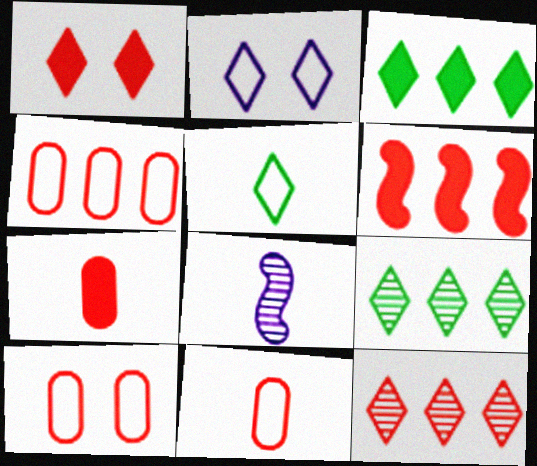[[1, 6, 7], 
[3, 8, 10], 
[4, 6, 12], 
[4, 10, 11], 
[5, 7, 8]]